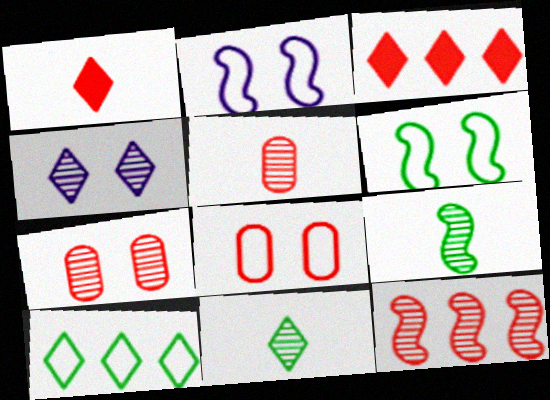[[1, 4, 10], 
[1, 8, 12]]